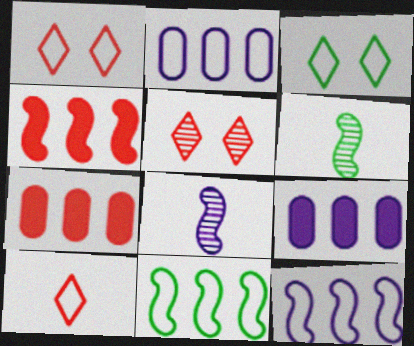[[1, 6, 9], 
[3, 7, 8]]